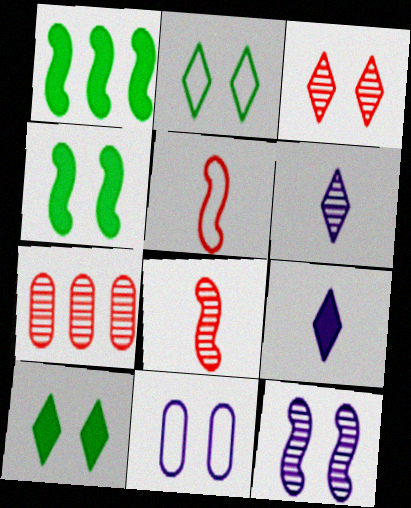[[1, 5, 12], 
[3, 4, 11], 
[3, 7, 8]]